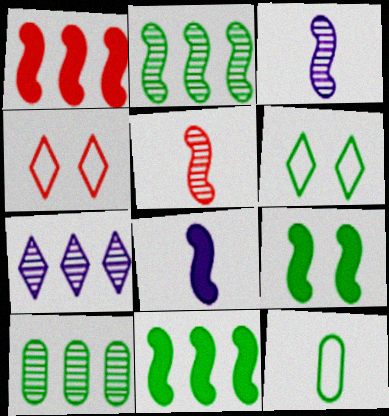[[1, 8, 9], 
[4, 8, 10]]